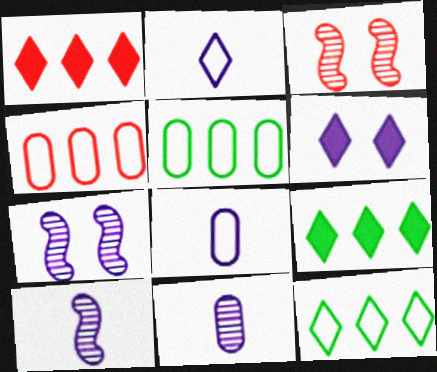[[3, 8, 9]]